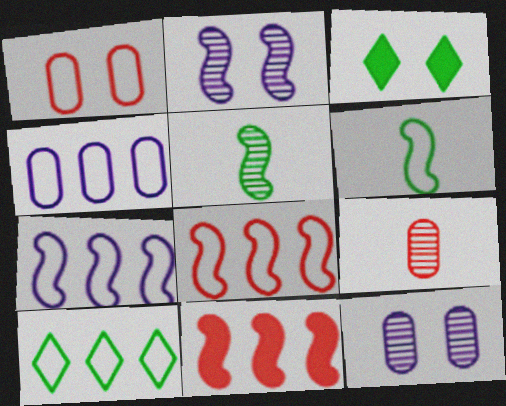[[1, 2, 3], 
[2, 6, 11], 
[3, 7, 9], 
[4, 8, 10]]